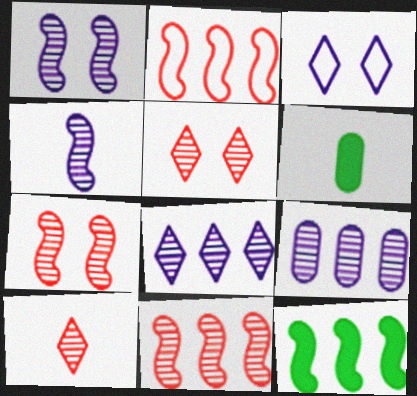[[3, 6, 11]]